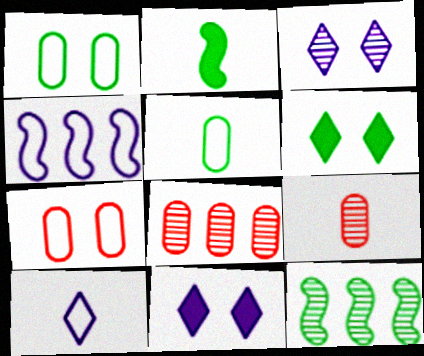[[2, 9, 10], 
[3, 9, 12], 
[4, 6, 9], 
[5, 6, 12]]